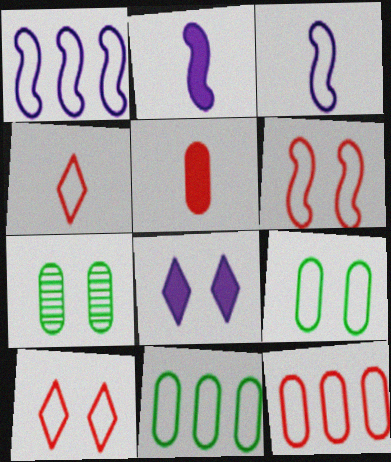[[1, 4, 9], 
[3, 10, 11], 
[4, 6, 12], 
[6, 7, 8]]